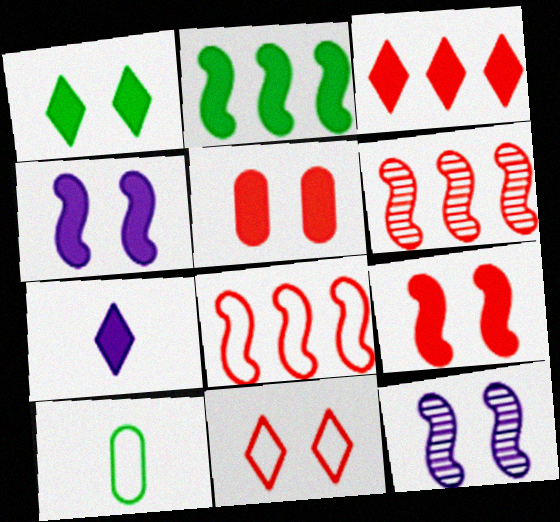[[1, 3, 7], 
[1, 4, 5], 
[2, 5, 7], 
[3, 10, 12]]